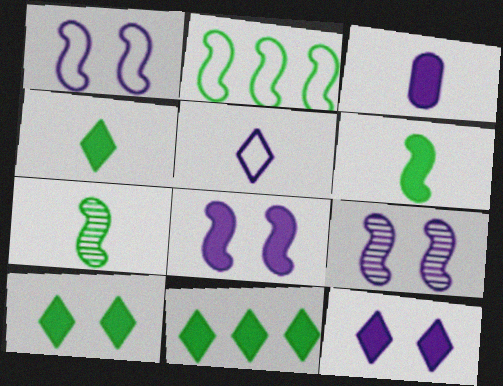[[1, 8, 9], 
[4, 10, 11]]